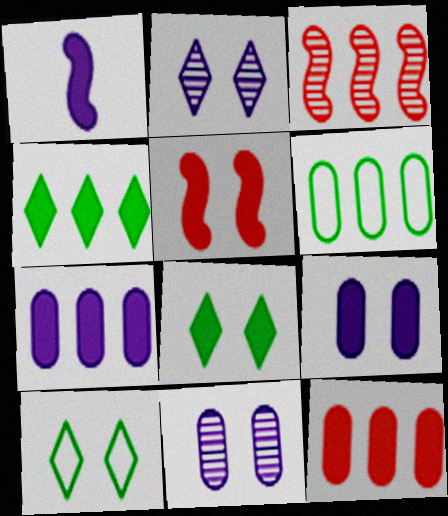[[1, 8, 12], 
[5, 8, 9], 
[5, 10, 11]]